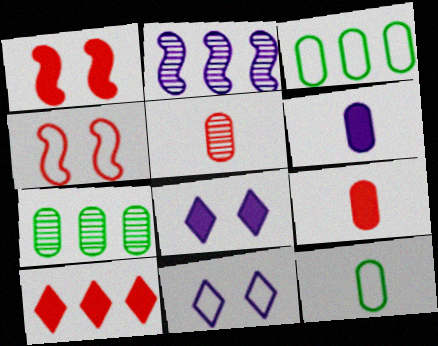[[1, 9, 10], 
[2, 3, 10], 
[2, 6, 11], 
[4, 5, 10], 
[5, 6, 12]]